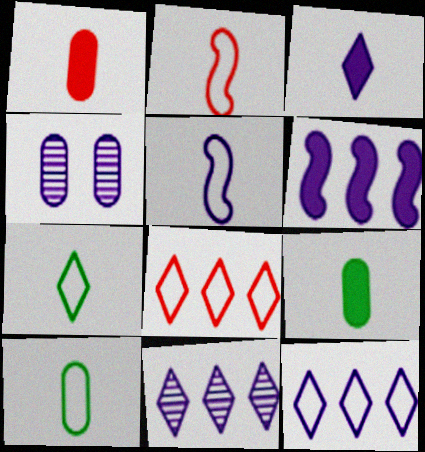[]